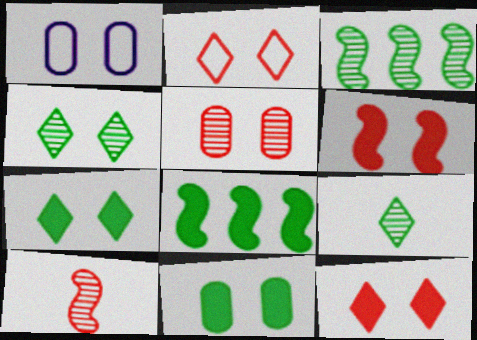[[1, 4, 6], 
[1, 5, 11], 
[2, 5, 6]]